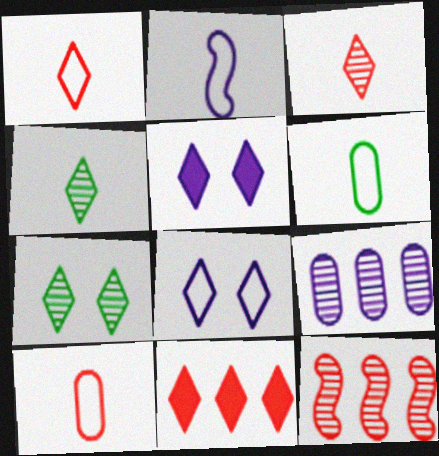[[1, 2, 6], 
[2, 5, 9], 
[4, 8, 11], 
[5, 6, 12]]